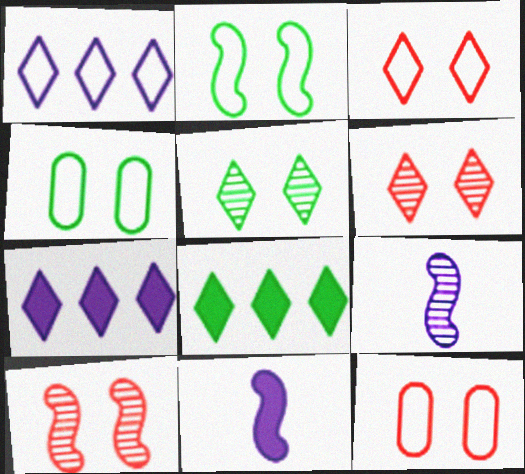[[8, 9, 12]]